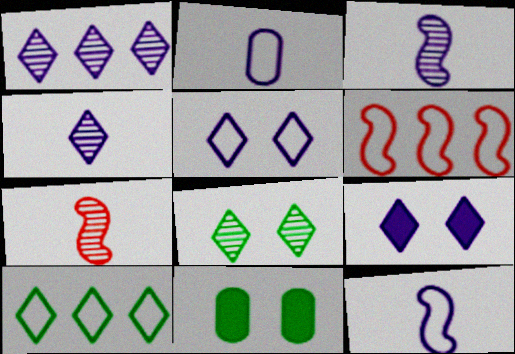[[4, 6, 11]]